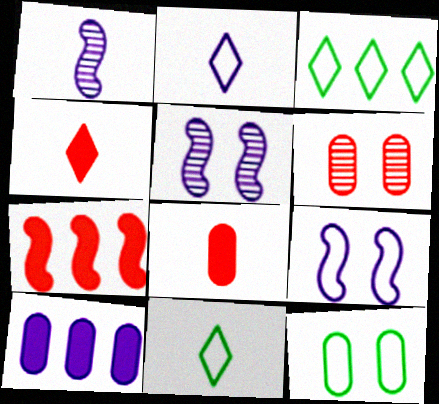[[1, 8, 11], 
[2, 5, 10], 
[3, 5, 8]]